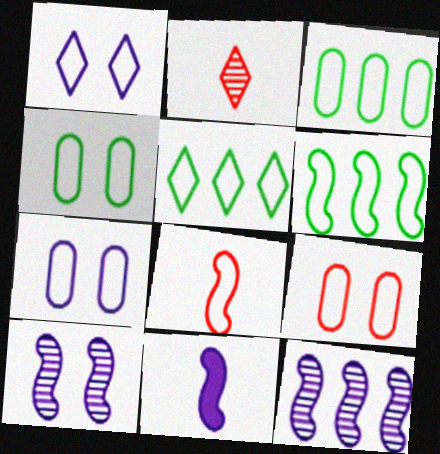[[1, 3, 8], 
[3, 5, 6], 
[4, 7, 9], 
[5, 7, 8]]